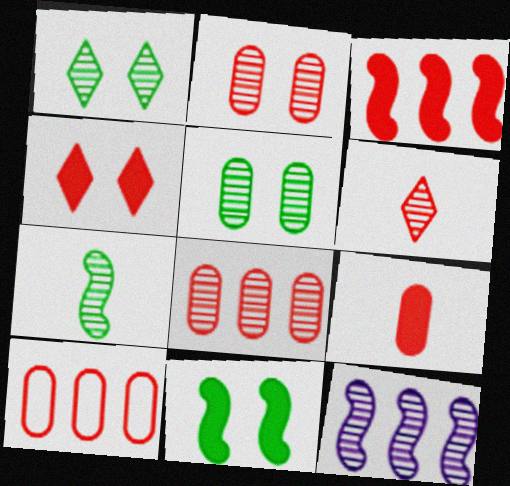[[2, 9, 10], 
[3, 4, 9], 
[5, 6, 12]]